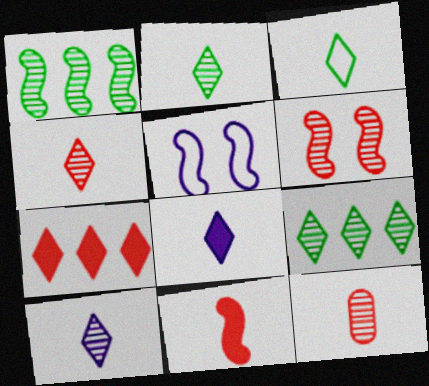[[1, 5, 11], 
[2, 4, 10], 
[3, 4, 8]]